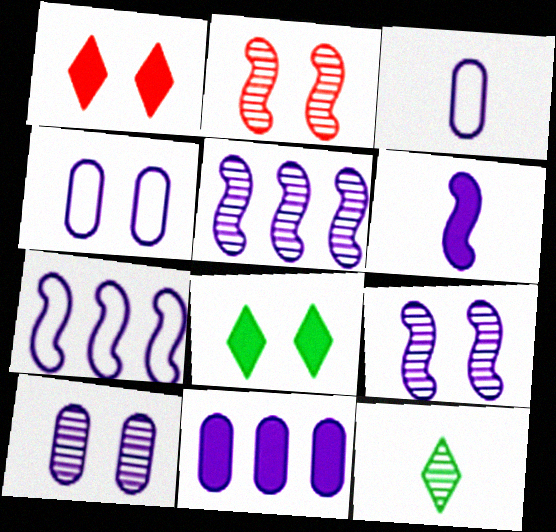[[2, 4, 8], 
[3, 10, 11], 
[6, 7, 9]]